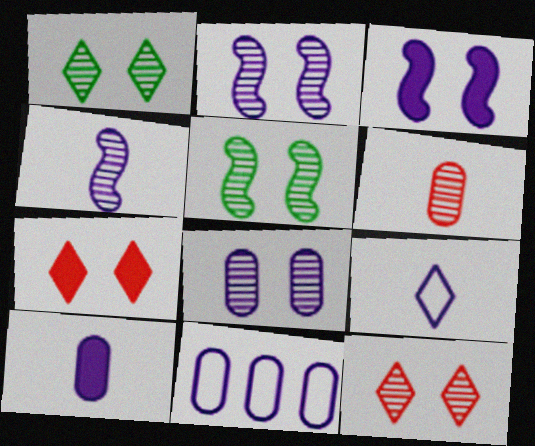[[4, 9, 10], 
[5, 8, 12], 
[8, 10, 11]]